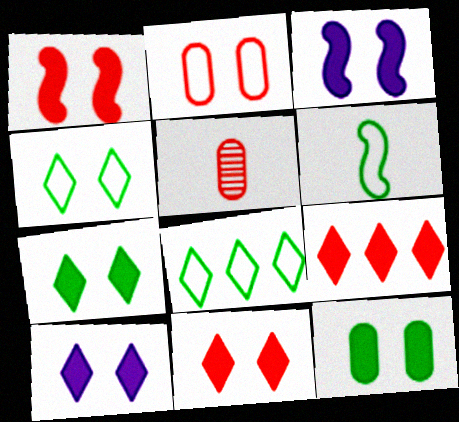[[1, 10, 12], 
[3, 5, 8], 
[3, 11, 12], 
[7, 10, 11]]